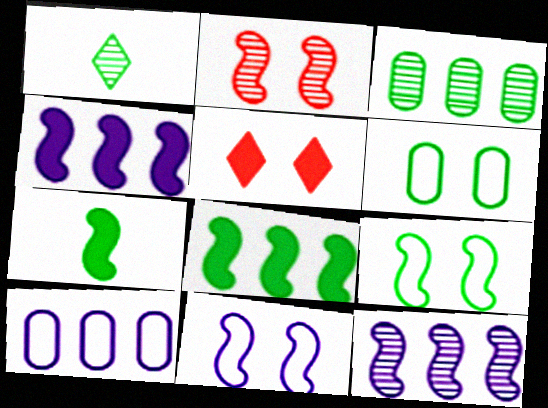[[1, 6, 8]]